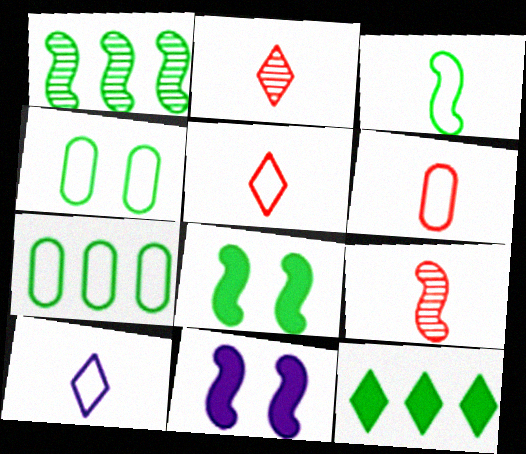[[1, 3, 8], 
[1, 7, 12], 
[2, 7, 11], 
[3, 6, 10]]